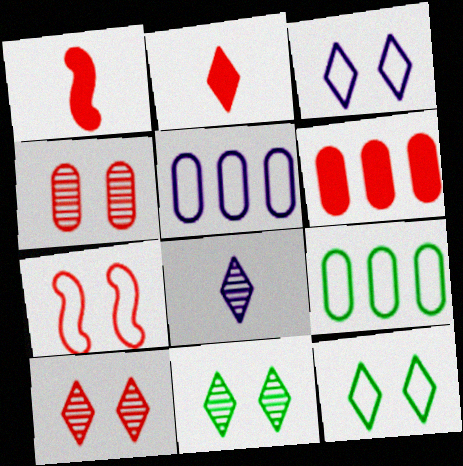[[1, 5, 11]]